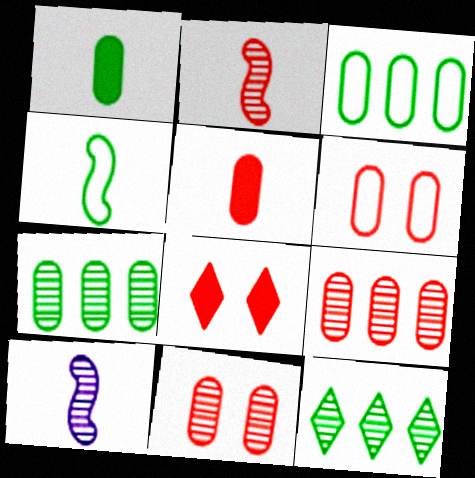[[3, 8, 10], 
[5, 6, 9], 
[10, 11, 12]]